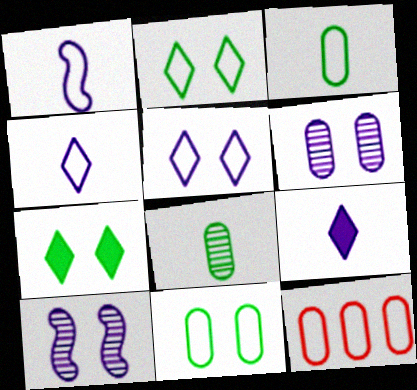[[1, 2, 12]]